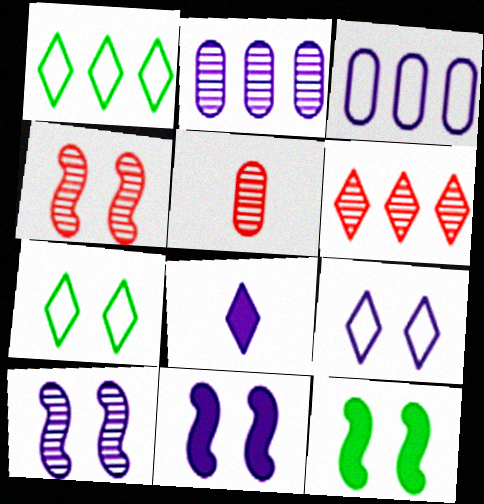[[1, 5, 11], 
[3, 8, 10], 
[4, 5, 6], 
[6, 7, 8]]